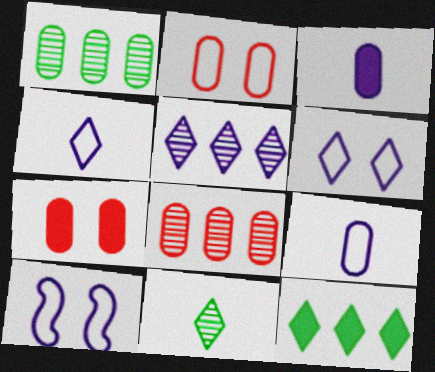[[1, 2, 3], 
[1, 7, 9], 
[3, 5, 10]]